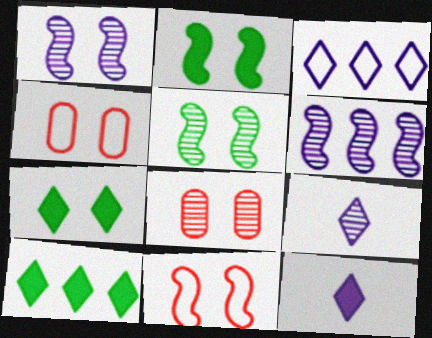[[1, 2, 11], 
[1, 4, 7]]